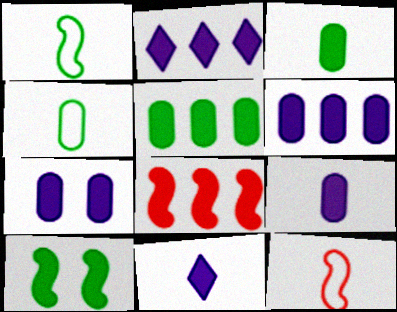[[2, 5, 8], 
[6, 7, 9]]